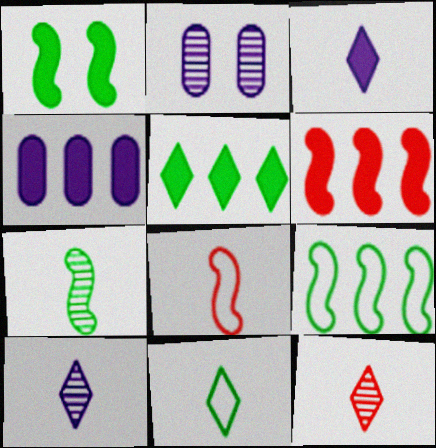[[1, 7, 9], 
[2, 5, 8], 
[2, 6, 11], 
[3, 11, 12], 
[4, 5, 6]]